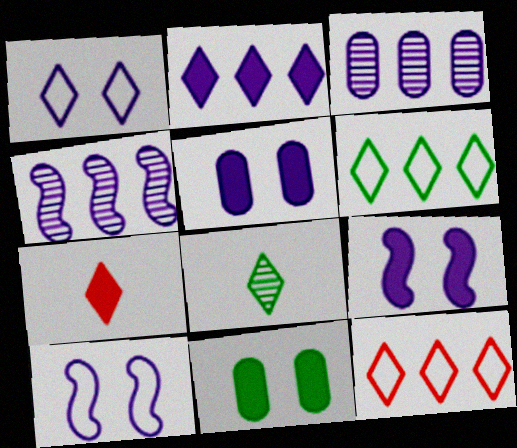[]